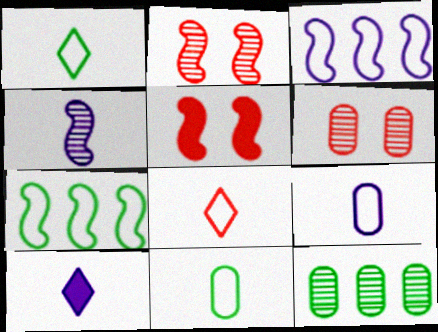[[4, 5, 7], 
[4, 9, 10], 
[6, 7, 10]]